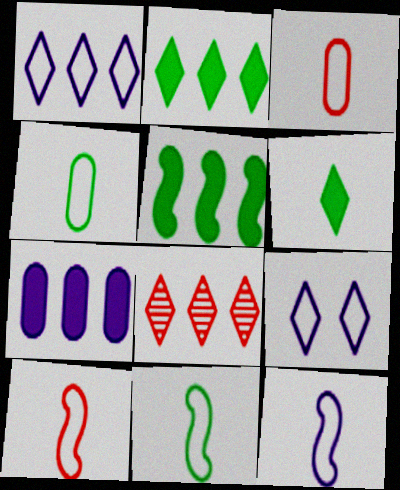[[1, 2, 8], 
[6, 8, 9], 
[10, 11, 12]]